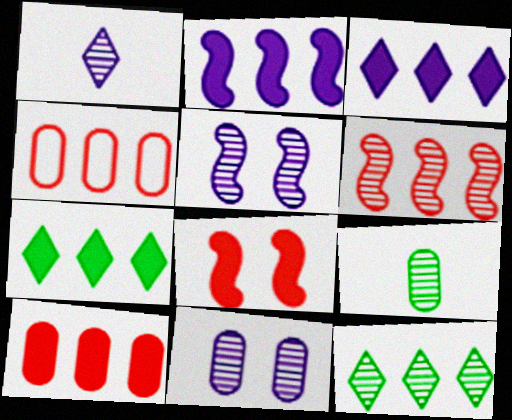[[2, 4, 12], 
[2, 7, 10]]